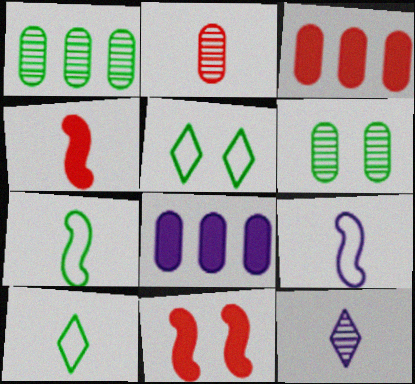[]